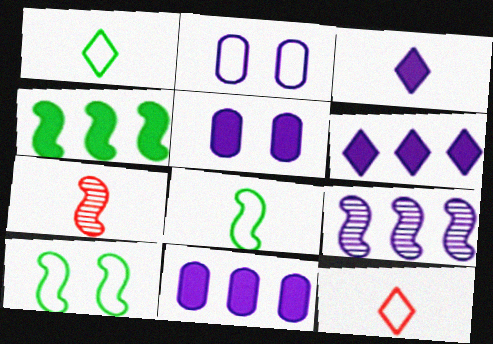[[2, 3, 9]]